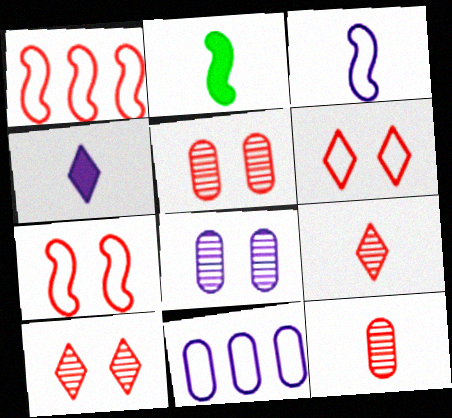[[2, 10, 11]]